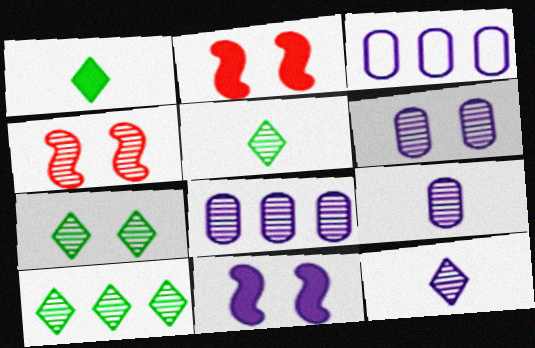[[1, 3, 4], 
[2, 3, 5], 
[3, 11, 12], 
[4, 5, 8], 
[4, 6, 7], 
[4, 9, 10], 
[5, 7, 10], 
[6, 8, 9]]